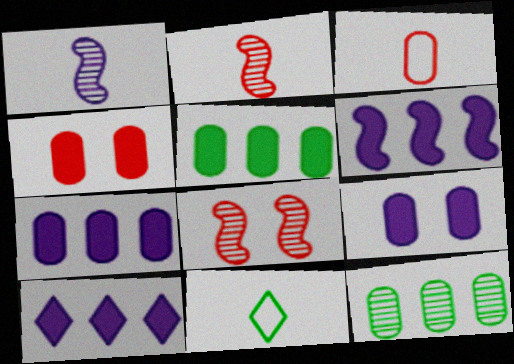[[3, 9, 12], 
[6, 7, 10], 
[7, 8, 11]]